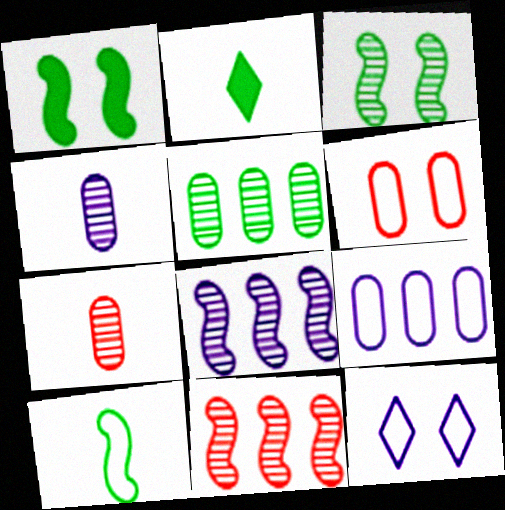[[2, 6, 8]]